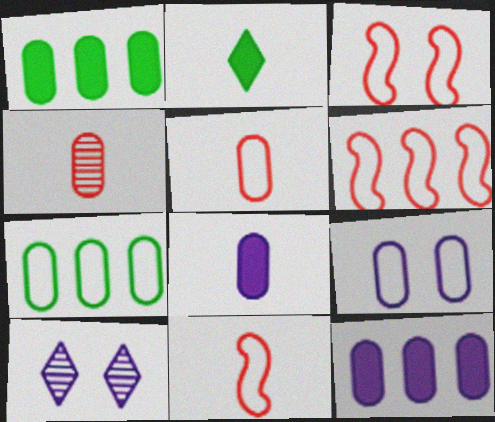[[1, 4, 9], 
[1, 10, 11], 
[3, 6, 11], 
[5, 7, 9]]